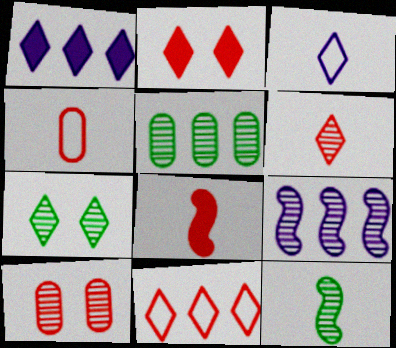[[2, 6, 11], 
[4, 6, 8], 
[5, 7, 12], 
[8, 10, 11]]